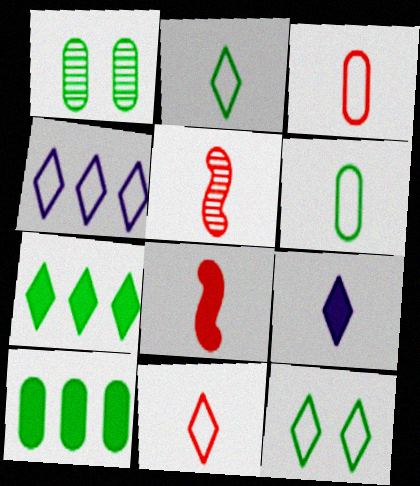[[1, 4, 8], 
[1, 6, 10], 
[4, 11, 12], 
[5, 6, 9]]